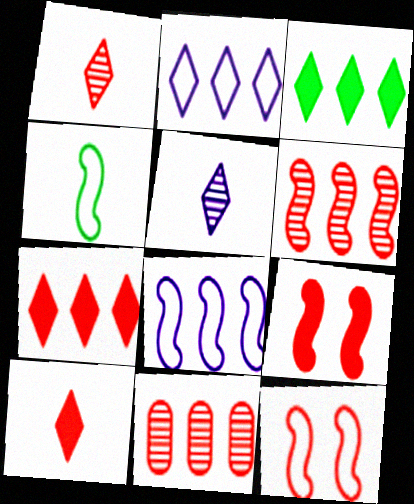[[3, 8, 11], 
[4, 8, 12], 
[10, 11, 12]]